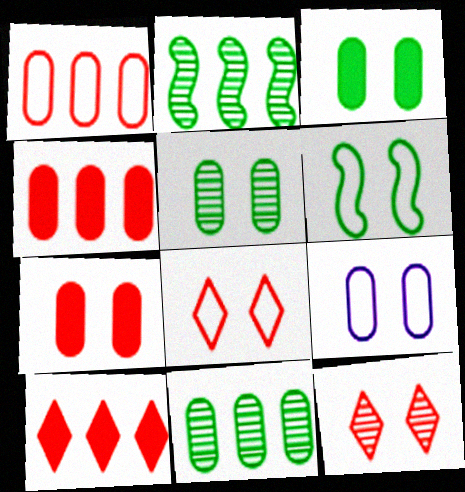[[5, 7, 9], 
[6, 8, 9]]